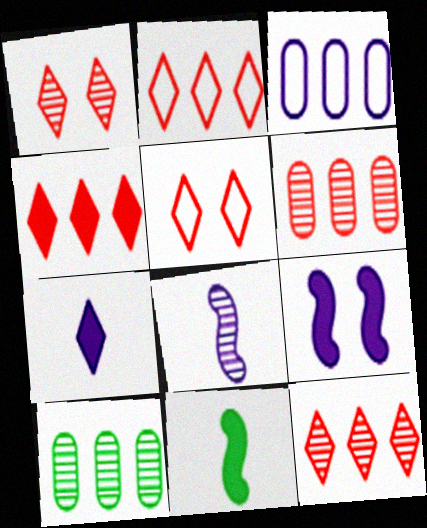[[1, 3, 11], 
[1, 8, 10], 
[2, 4, 12]]